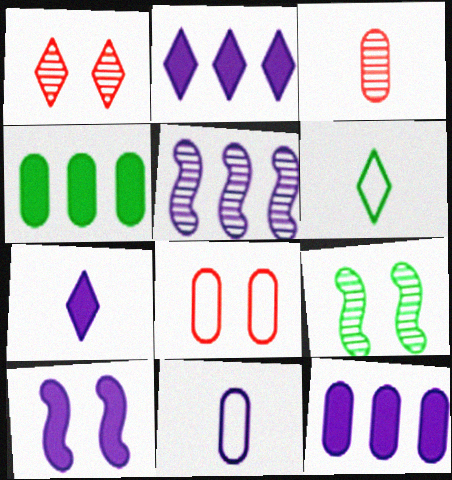[[1, 2, 6], 
[4, 6, 9], 
[7, 10, 12]]